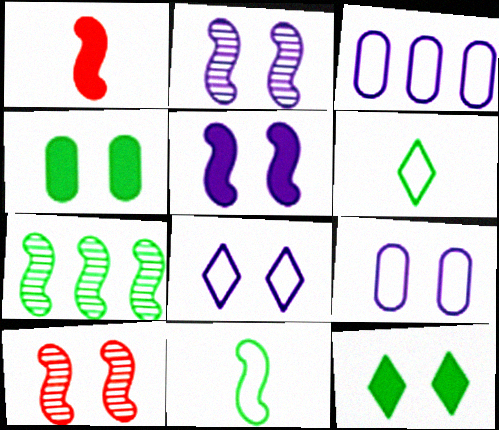[[4, 6, 7], 
[4, 8, 10], 
[9, 10, 12]]